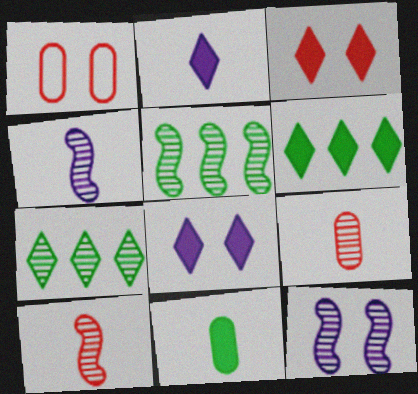[[1, 2, 5], 
[1, 4, 6], 
[2, 3, 6], 
[5, 10, 12], 
[7, 9, 12]]